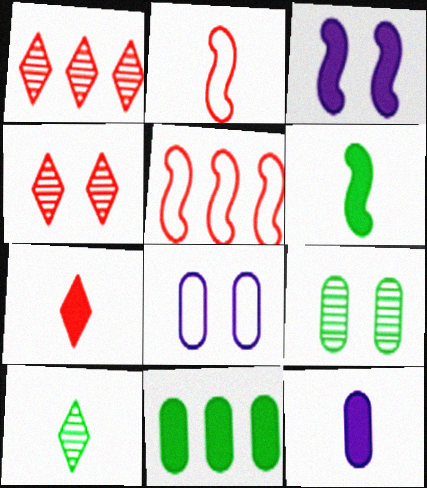[[1, 6, 8], 
[2, 10, 12], 
[3, 7, 11], 
[6, 7, 12]]